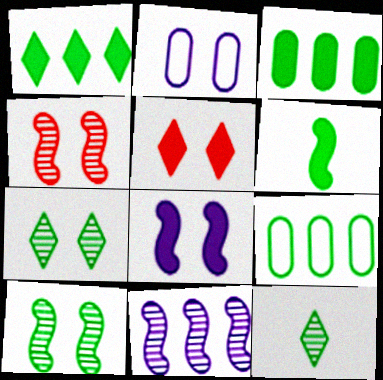[[2, 5, 10], 
[6, 7, 9]]